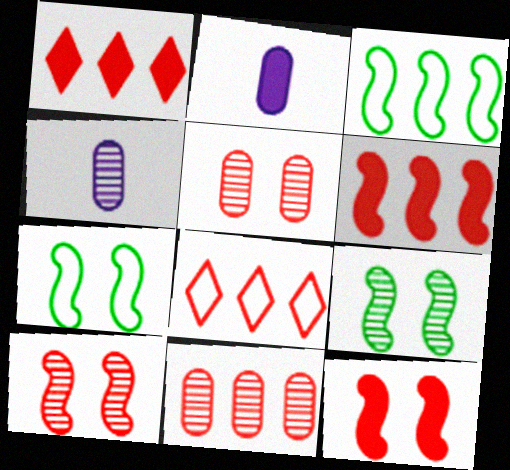[[1, 4, 7], 
[2, 8, 9], 
[6, 8, 11]]